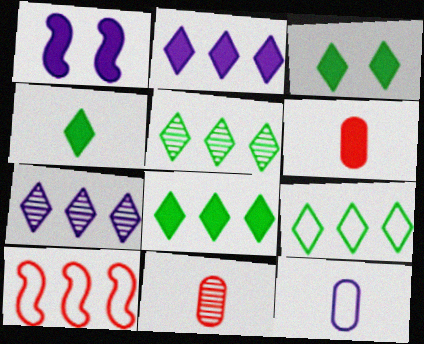[[1, 6, 8], 
[1, 7, 12], 
[1, 9, 11], 
[3, 4, 8], 
[5, 8, 9]]